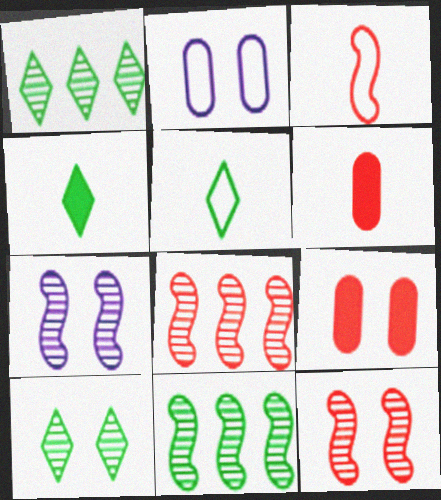[[2, 4, 8]]